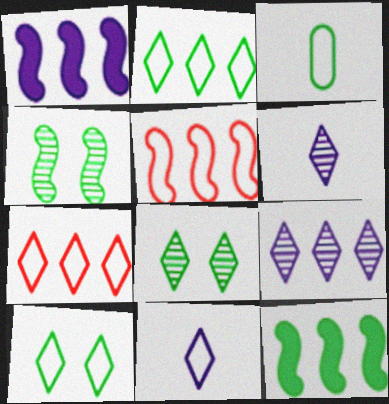[[3, 8, 12], 
[7, 10, 11]]